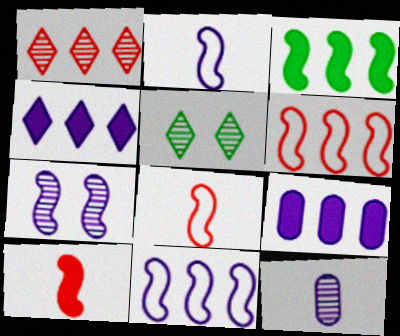[[3, 7, 8], 
[5, 8, 9]]